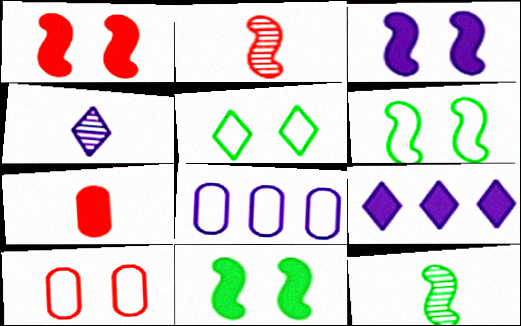[[1, 3, 11], 
[3, 4, 8], 
[7, 9, 11], 
[9, 10, 12]]